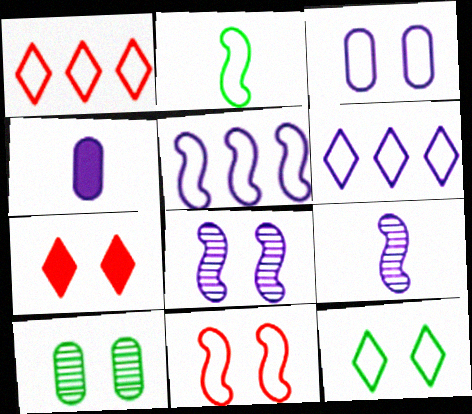[[1, 2, 3], 
[2, 5, 11], 
[3, 11, 12], 
[4, 6, 8]]